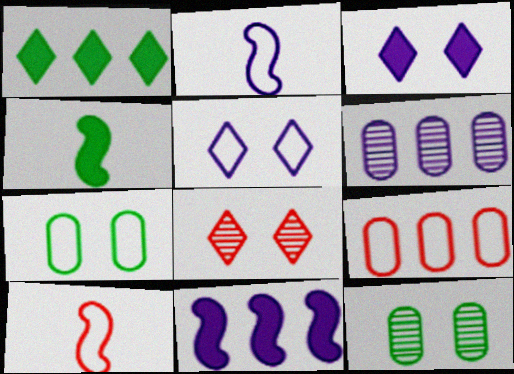[[2, 3, 6]]